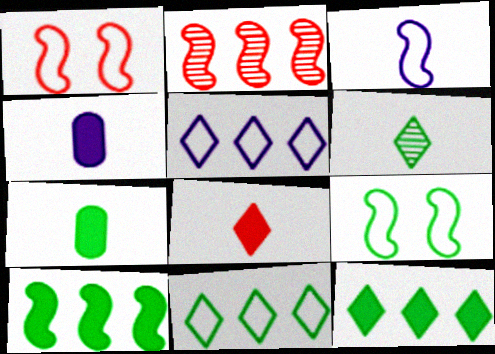[]